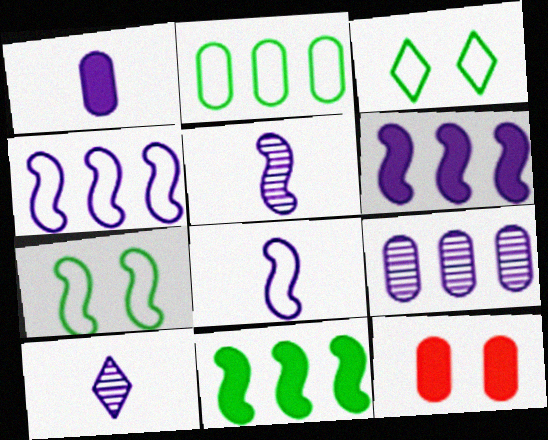[[1, 8, 10]]